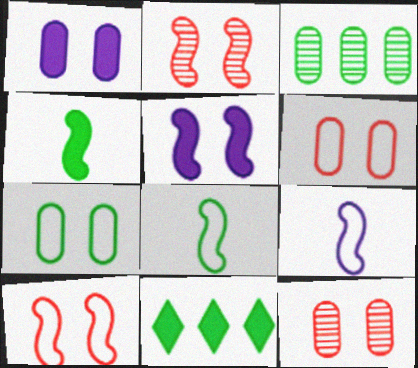[[1, 7, 12], 
[9, 11, 12]]